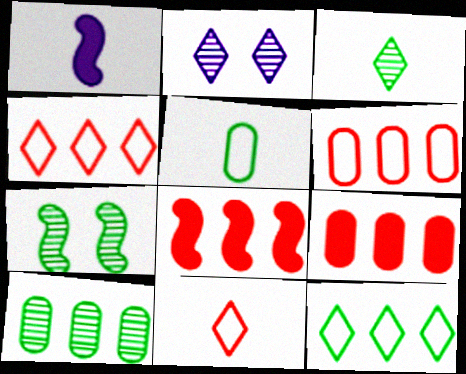[[2, 5, 8], 
[3, 7, 10]]